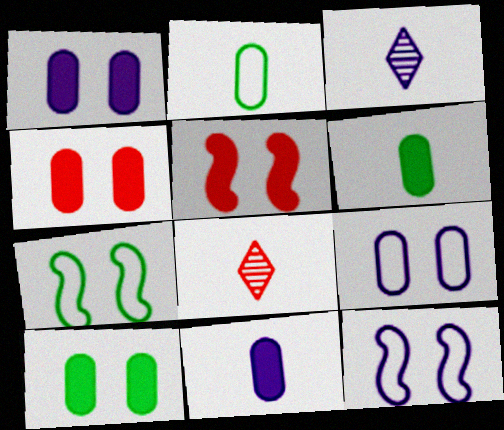[[1, 4, 10]]